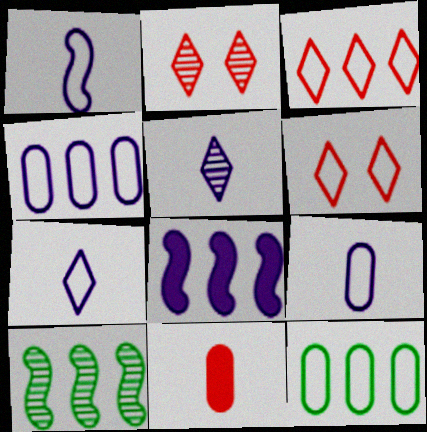[[1, 6, 12], 
[1, 7, 9]]